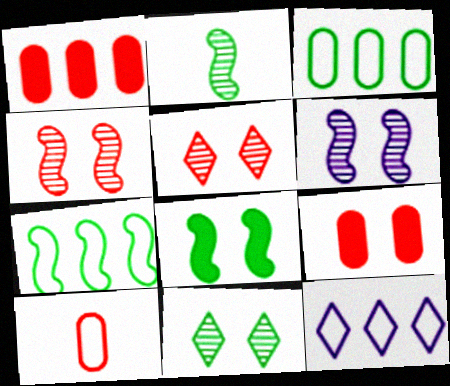[[2, 7, 8], 
[2, 9, 12]]